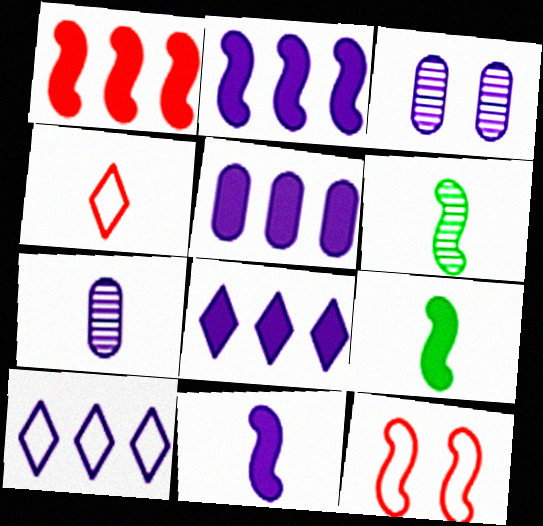[[2, 5, 8], 
[2, 6, 12], 
[3, 10, 11], 
[4, 7, 9]]